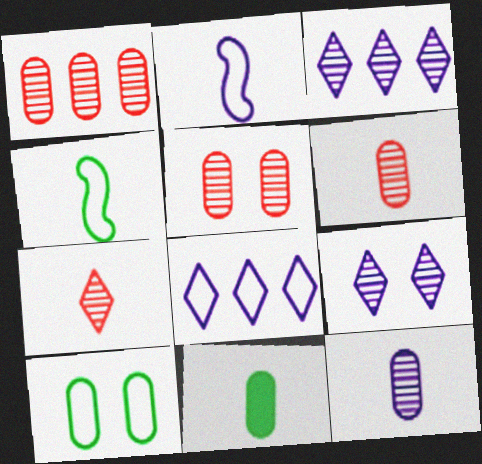[[1, 5, 6], 
[2, 7, 11]]